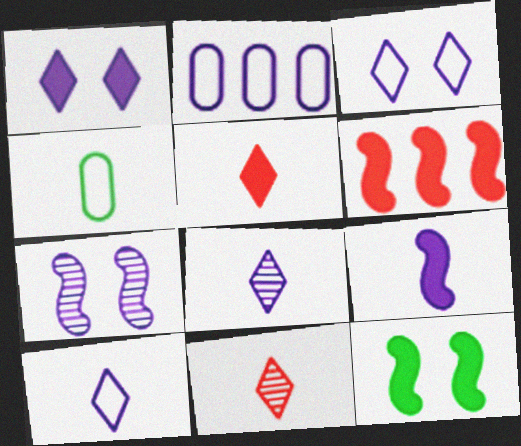[[2, 11, 12], 
[4, 9, 11], 
[6, 9, 12]]